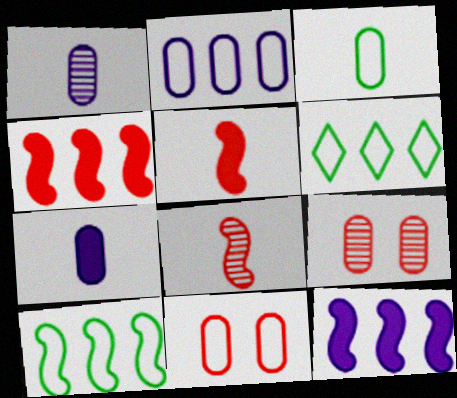[[2, 3, 11]]